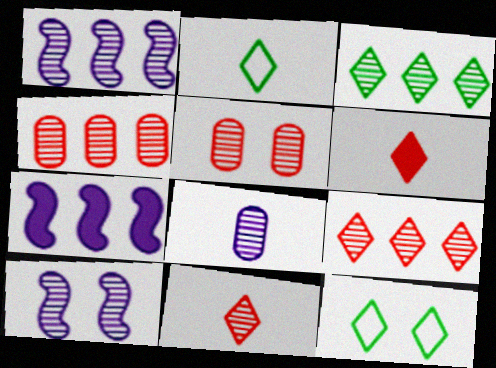[[1, 3, 4], 
[2, 5, 7]]